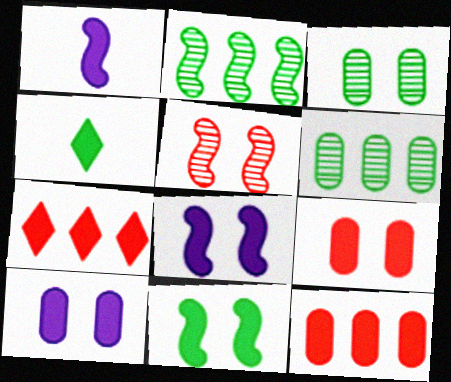[[4, 8, 12]]